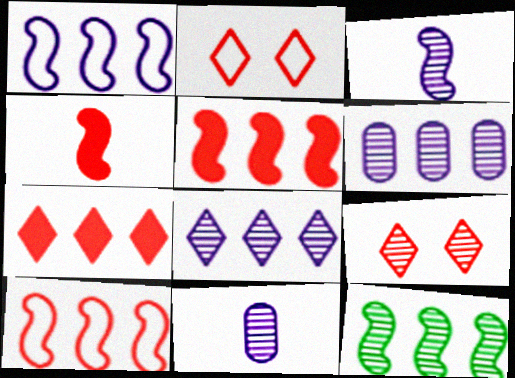[[1, 5, 12], 
[9, 11, 12]]